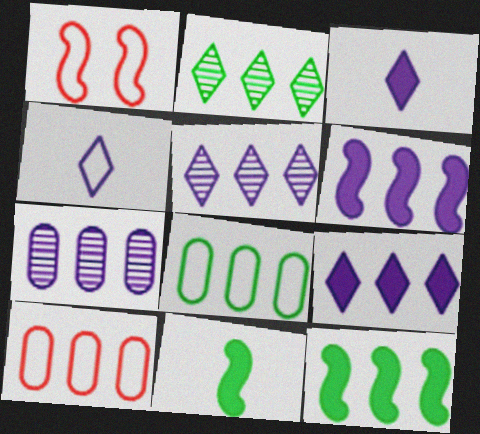[[1, 4, 8], 
[2, 6, 10], 
[2, 8, 12], 
[5, 10, 12]]